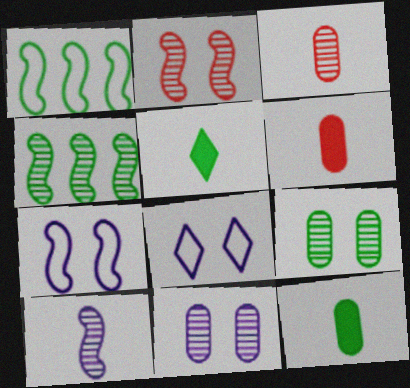[[1, 5, 9], 
[2, 4, 10], 
[4, 6, 8]]